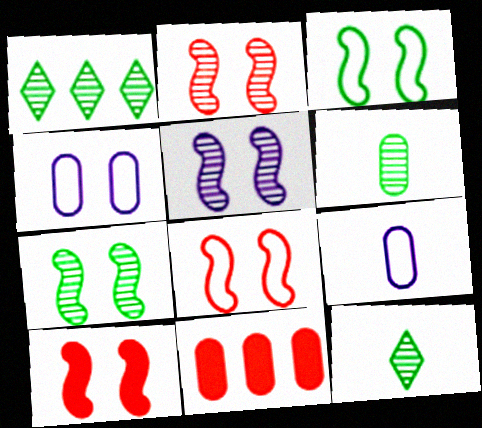[[1, 6, 7], 
[1, 9, 10], 
[2, 5, 7], 
[2, 8, 10], 
[3, 5, 10], 
[4, 6, 11]]